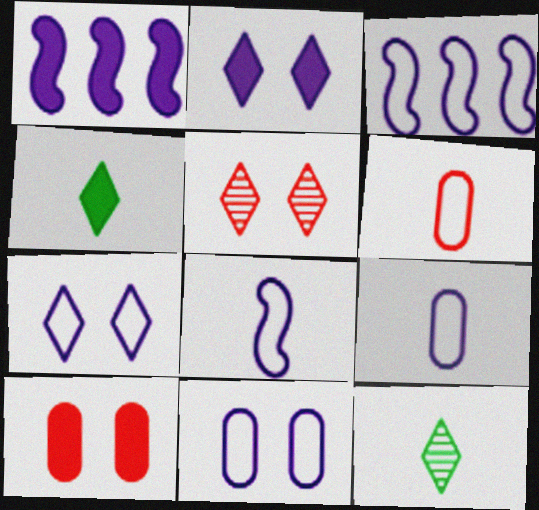[[1, 4, 10], 
[3, 7, 9], 
[3, 10, 12]]